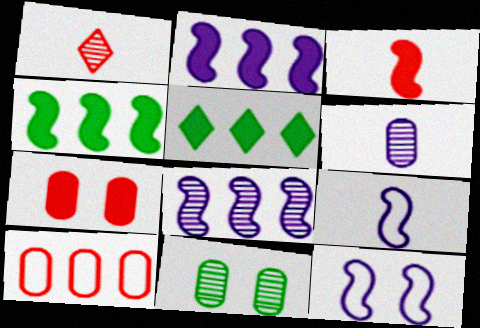[[1, 8, 11], 
[5, 8, 10]]